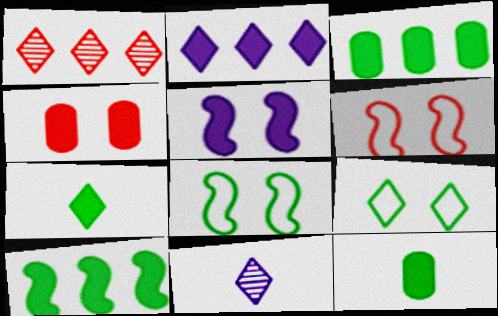[[3, 6, 11]]